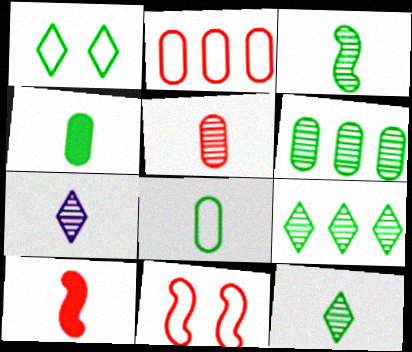[[3, 5, 7], 
[7, 8, 10]]